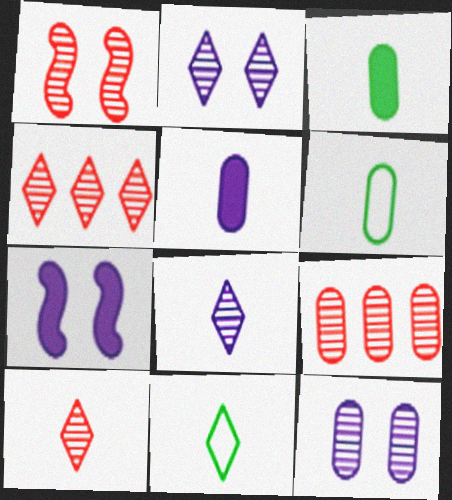[[1, 9, 10], 
[4, 6, 7], 
[7, 9, 11]]